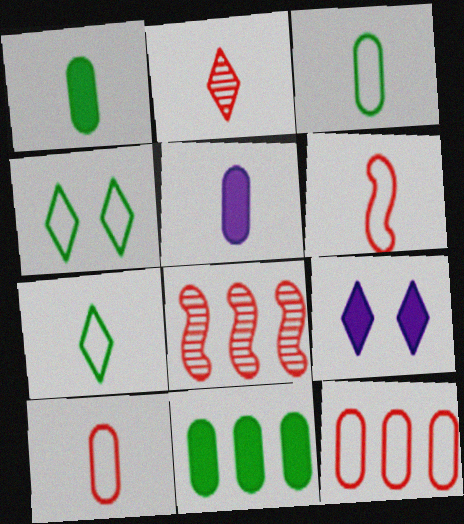[[3, 8, 9], 
[4, 5, 8]]